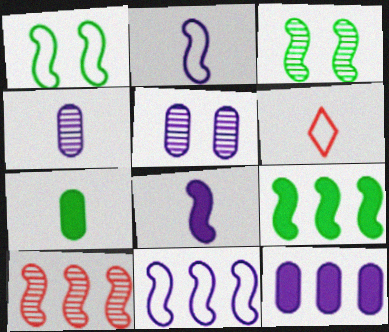[[1, 8, 10], 
[3, 6, 12], 
[5, 6, 9], 
[9, 10, 11]]